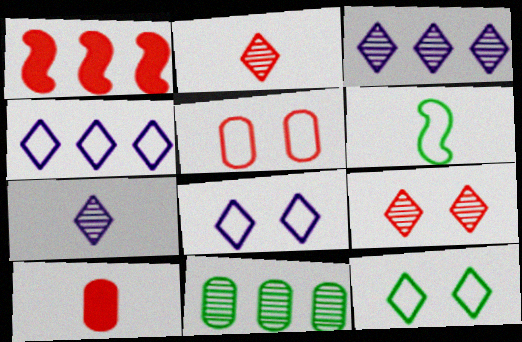[[1, 2, 5], 
[1, 4, 11], 
[4, 5, 6], 
[6, 7, 10]]